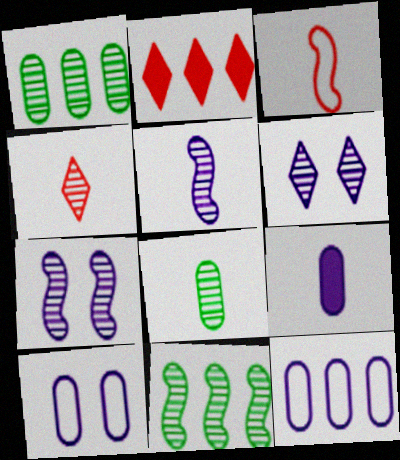[[1, 4, 7], 
[2, 11, 12], 
[4, 5, 8]]